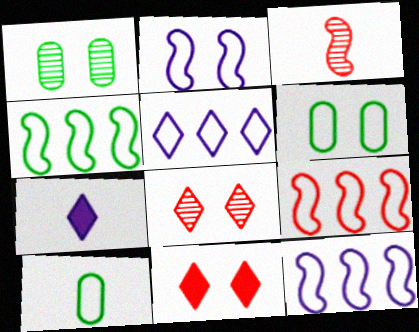[[1, 2, 11], 
[1, 7, 9], 
[3, 7, 10], 
[4, 9, 12]]